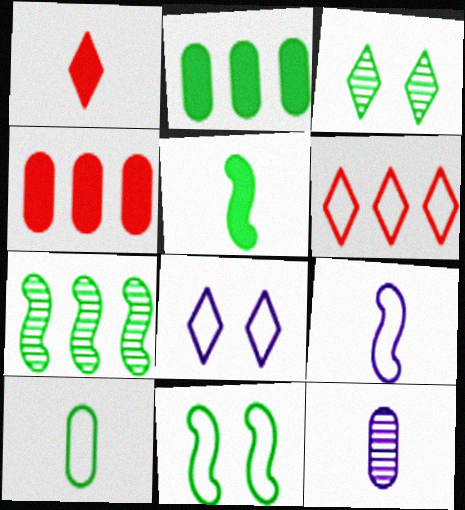[[3, 4, 9], 
[5, 7, 11]]